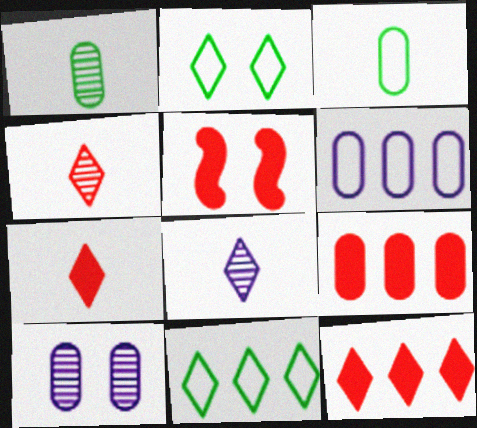[[2, 5, 10], 
[2, 8, 12], 
[3, 9, 10], 
[5, 7, 9]]